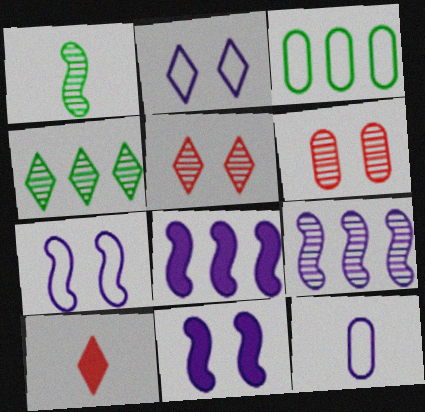[[1, 10, 12], 
[2, 4, 10]]